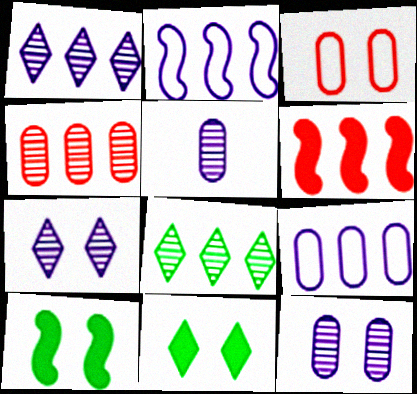[[3, 7, 10], 
[6, 8, 9]]